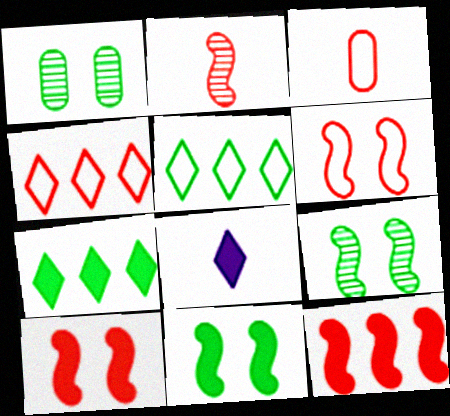[[2, 6, 12], 
[3, 4, 6]]